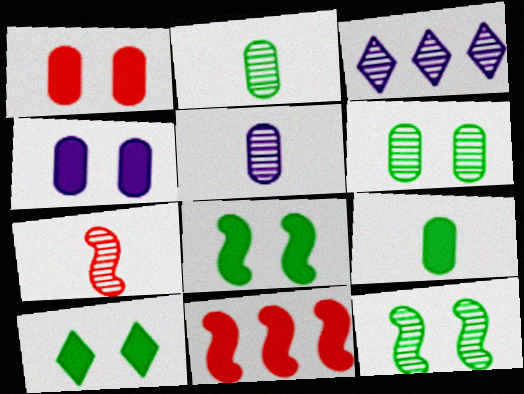[[3, 6, 7]]